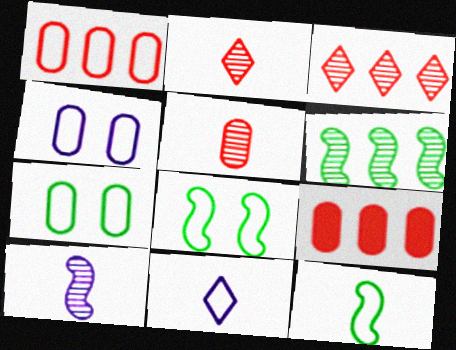[[1, 8, 11]]